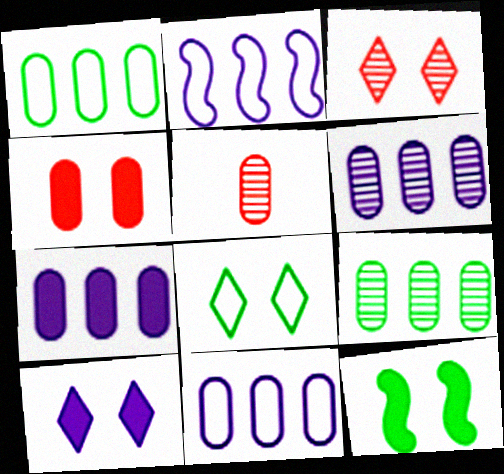[[3, 8, 10], 
[4, 10, 12], 
[6, 7, 11]]